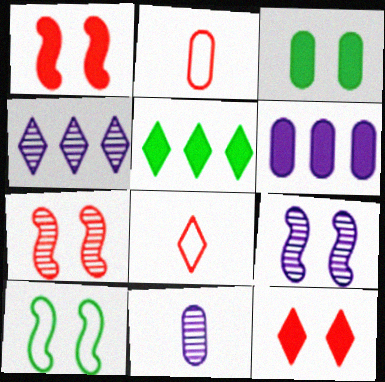[[1, 9, 10], 
[2, 5, 9], 
[4, 9, 11]]